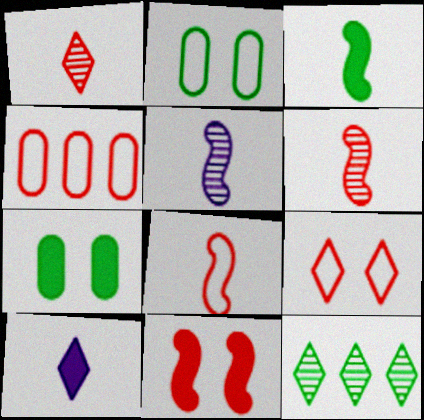[[1, 4, 11], 
[2, 3, 12], 
[3, 5, 8], 
[4, 8, 9], 
[9, 10, 12]]